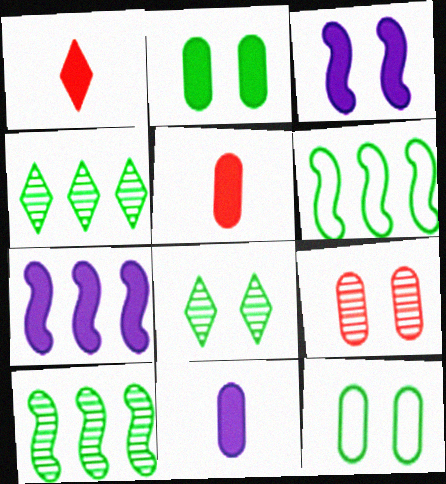[[1, 2, 7]]